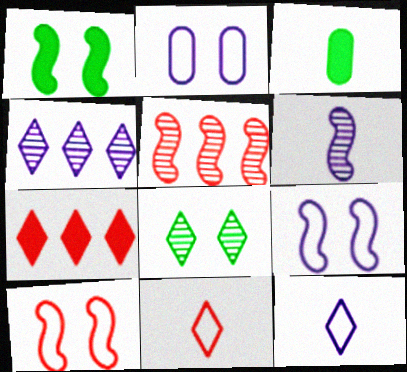[[3, 4, 10], 
[3, 6, 11], 
[7, 8, 12]]